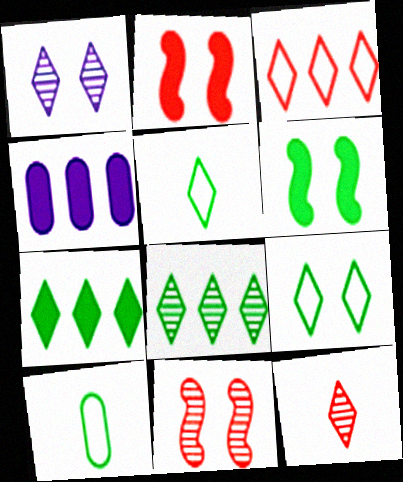[[1, 8, 12], 
[4, 5, 11], 
[6, 8, 10]]